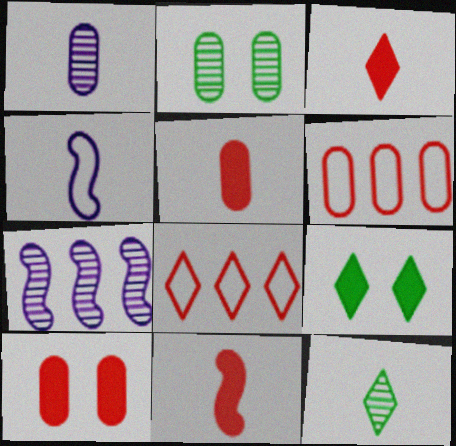[[3, 5, 11], 
[4, 5, 12]]